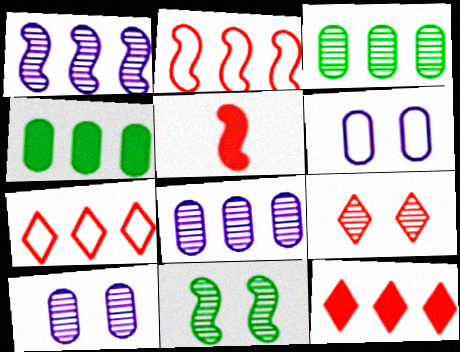[[1, 4, 7], 
[9, 10, 11]]